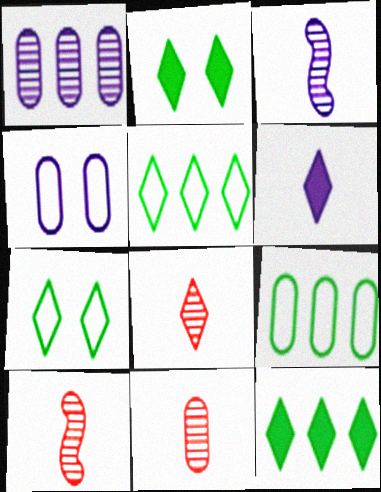[[4, 10, 12], 
[8, 10, 11]]